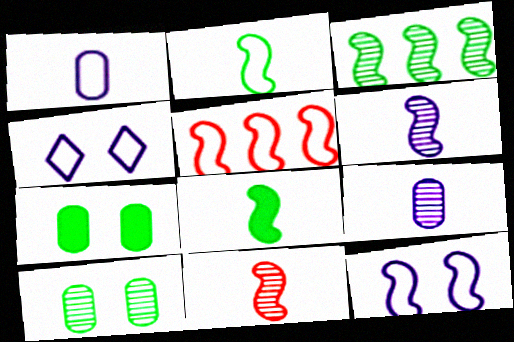[[2, 5, 12]]